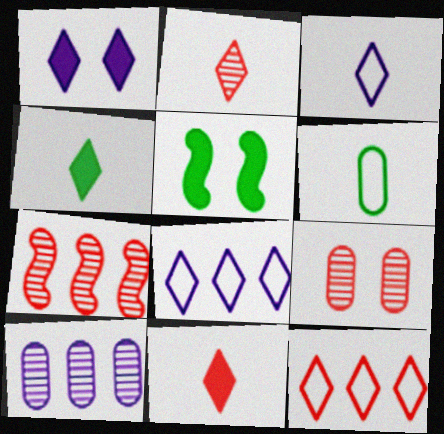[[1, 6, 7], 
[2, 3, 4], 
[2, 7, 9]]